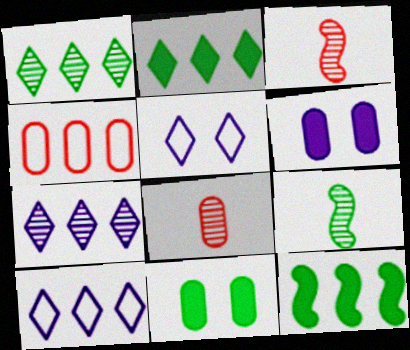[[3, 10, 11], 
[4, 7, 12], 
[5, 8, 12]]